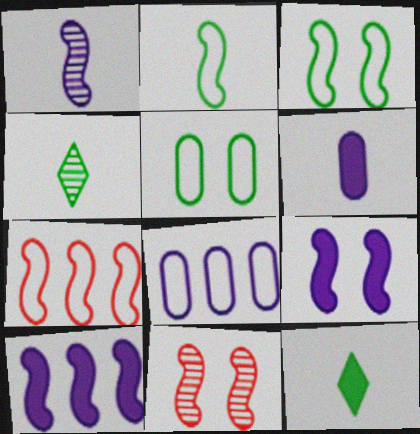[[2, 10, 11], 
[3, 9, 11], 
[8, 11, 12]]